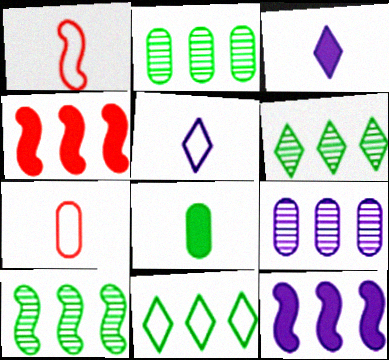[[2, 6, 10], 
[4, 9, 11]]